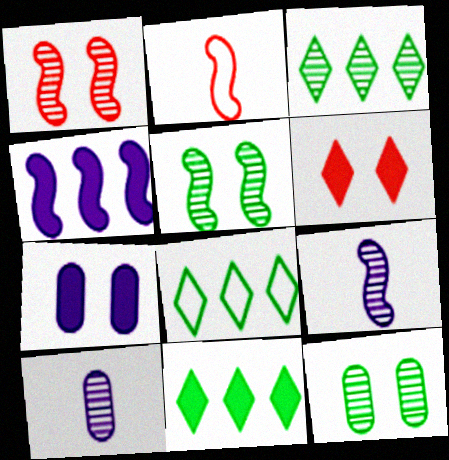[[1, 3, 10], 
[2, 3, 7], 
[2, 4, 5], 
[3, 8, 11]]